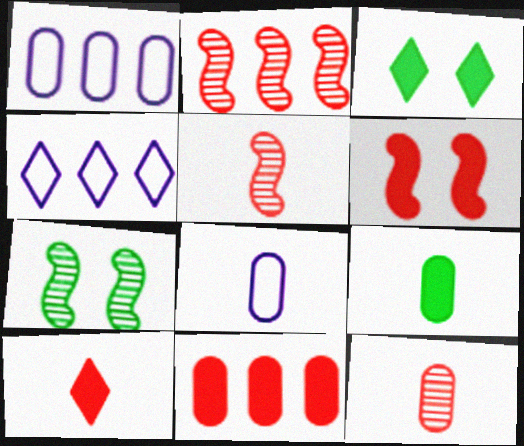[[1, 3, 5], 
[1, 7, 10], 
[2, 3, 8], 
[6, 10, 11], 
[8, 9, 12]]